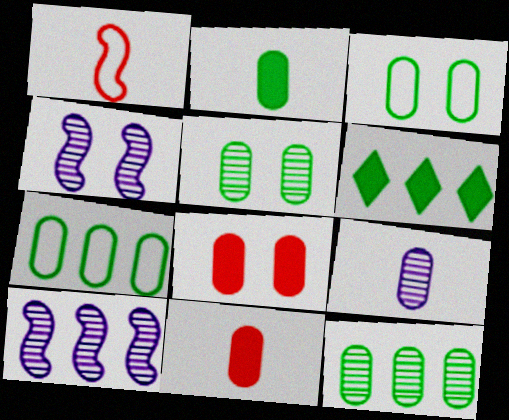[[2, 3, 12], 
[2, 5, 7], 
[7, 8, 9]]